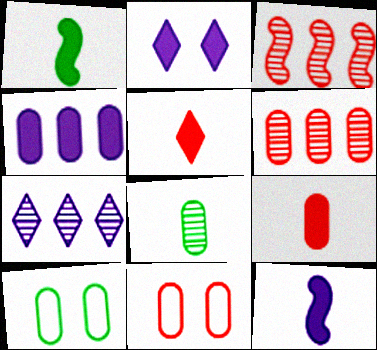[[1, 7, 11], 
[2, 4, 12], 
[3, 5, 11], 
[4, 8, 11], 
[6, 9, 11]]